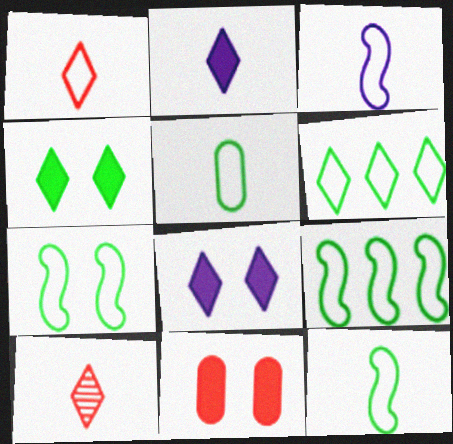[[1, 3, 5], 
[5, 6, 7], 
[6, 8, 10], 
[7, 9, 12]]